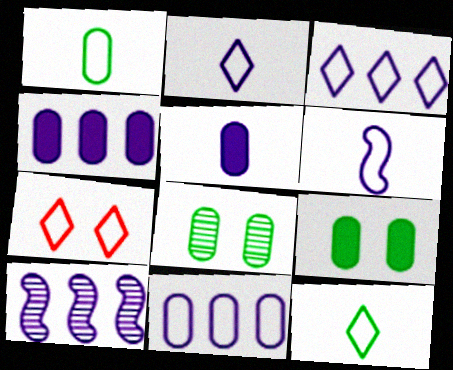[[3, 4, 10], 
[3, 7, 12]]